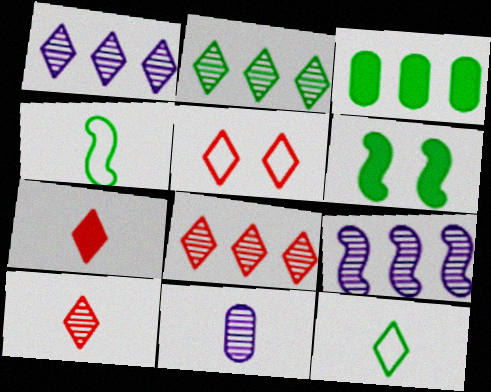[[1, 2, 8], 
[4, 7, 11], 
[5, 7, 8]]